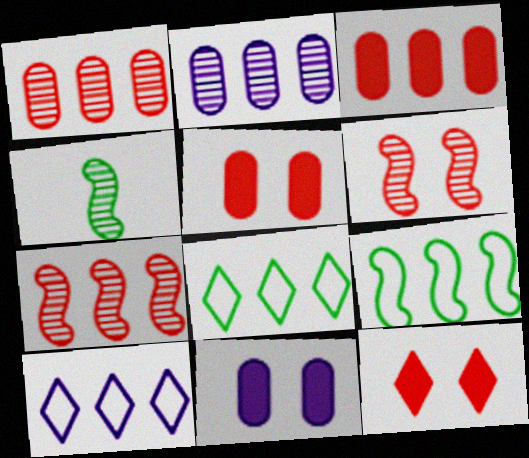[[4, 5, 10]]